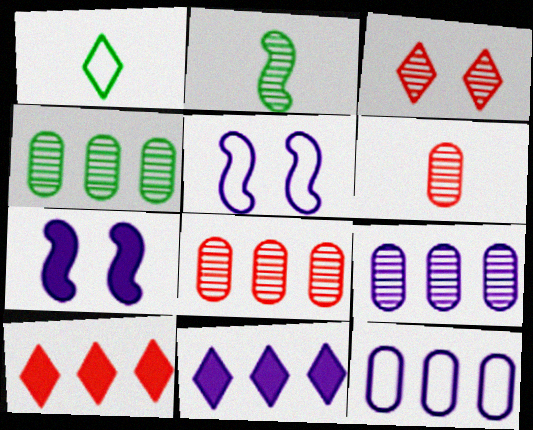[[1, 3, 11], 
[1, 7, 8], 
[2, 3, 9], 
[4, 8, 9]]